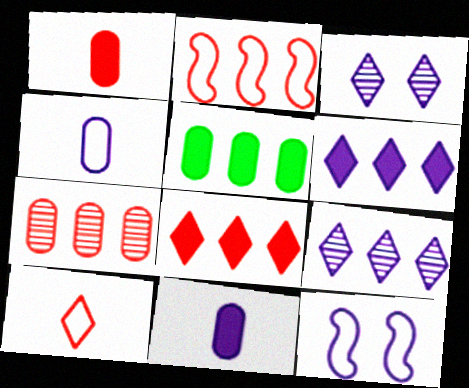[[2, 5, 9], 
[2, 7, 8], 
[9, 11, 12]]